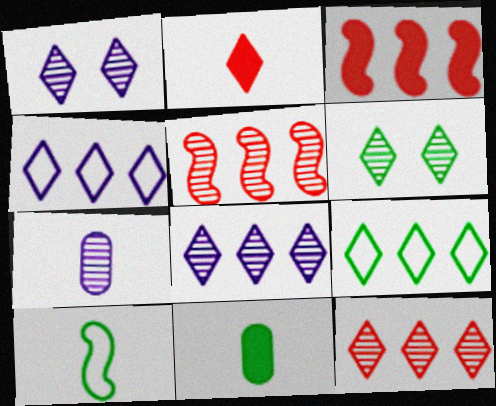[[1, 2, 9], 
[2, 4, 6], 
[2, 7, 10], 
[5, 6, 7]]